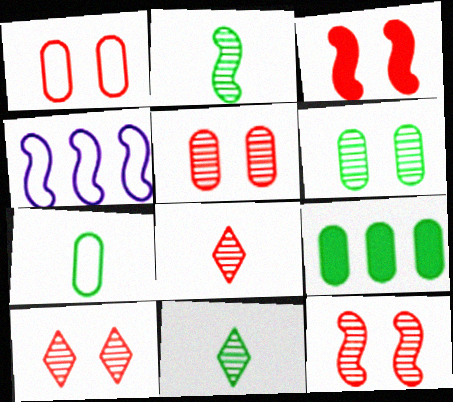[[1, 3, 10], 
[2, 3, 4], 
[5, 10, 12], 
[6, 7, 9]]